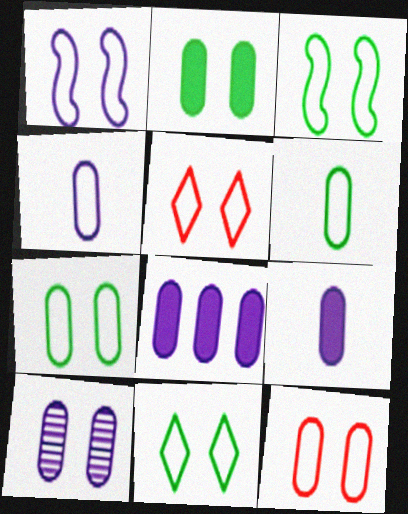[[1, 5, 7], 
[1, 11, 12], 
[2, 10, 12], 
[3, 7, 11], 
[4, 8, 10]]